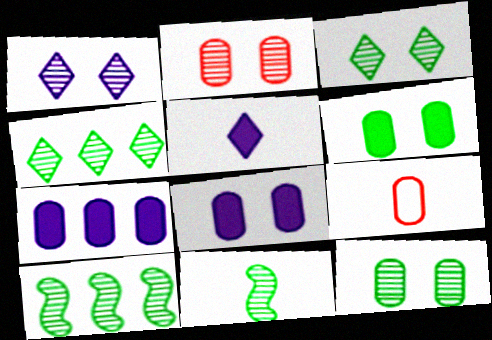[[4, 11, 12], 
[5, 9, 11], 
[7, 9, 12]]